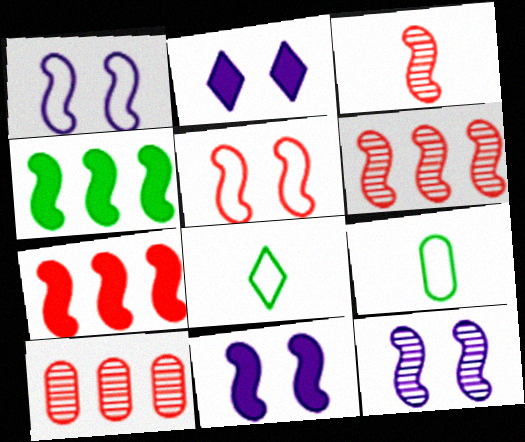[[1, 3, 4], 
[1, 11, 12], 
[2, 6, 9], 
[3, 5, 7], 
[8, 10, 11]]